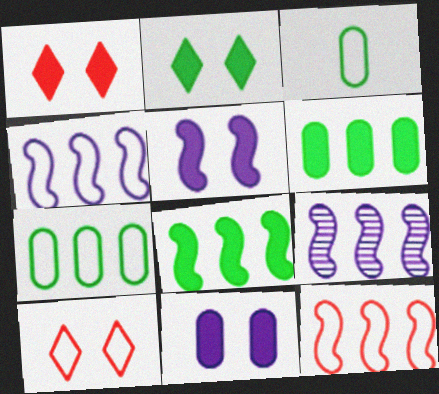[[1, 3, 9], 
[3, 4, 10], 
[8, 9, 12]]